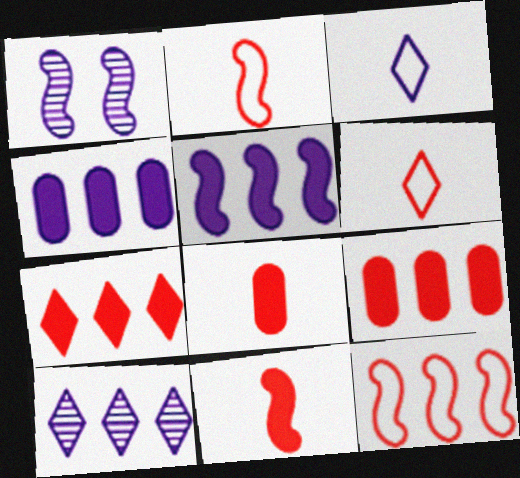[[1, 3, 4]]